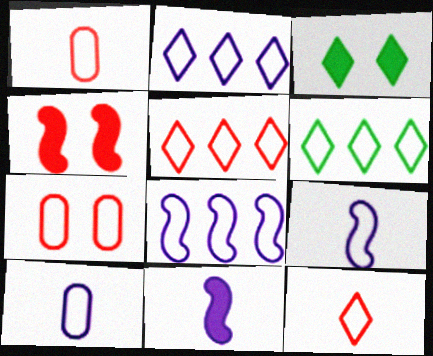[[2, 5, 6], 
[6, 7, 9]]